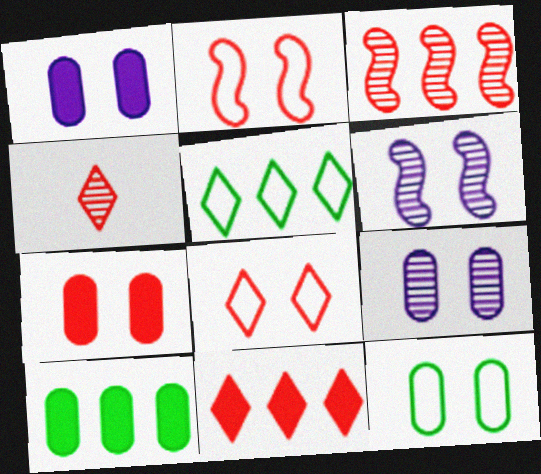[[4, 8, 11], 
[7, 9, 12]]